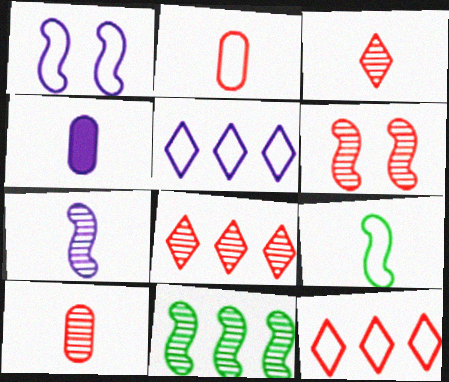[[3, 4, 9], 
[6, 7, 11], 
[6, 8, 10]]